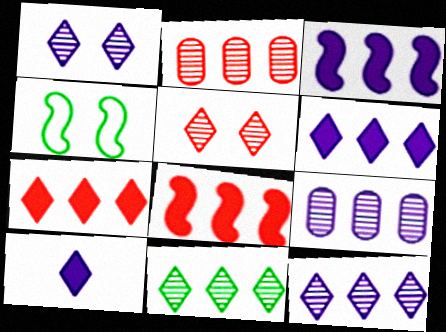[[2, 4, 10]]